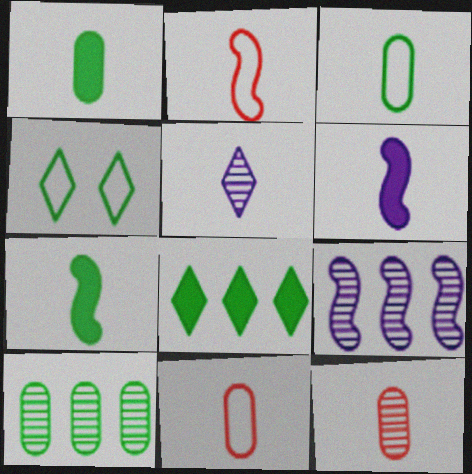[[1, 2, 5], 
[4, 7, 10], 
[5, 7, 11]]